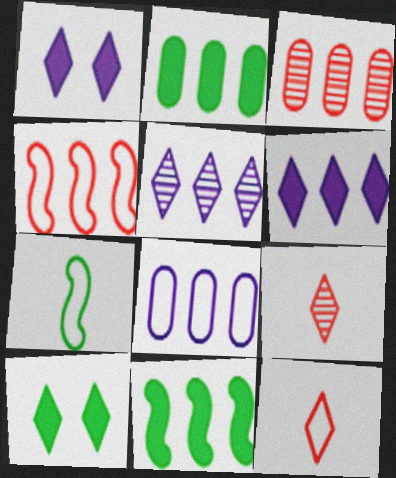[[1, 3, 7], 
[2, 3, 8], 
[2, 4, 5], 
[5, 10, 12]]